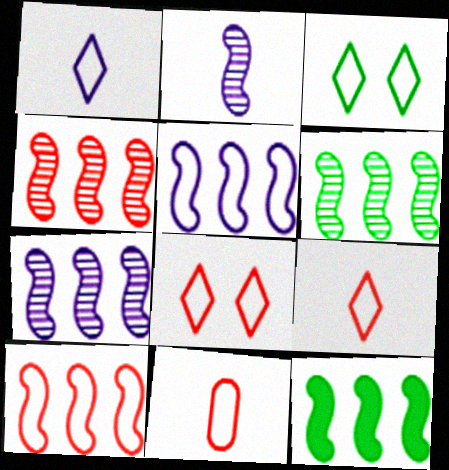[[3, 5, 11], 
[4, 5, 12], 
[4, 6, 7], 
[7, 10, 12], 
[8, 10, 11]]